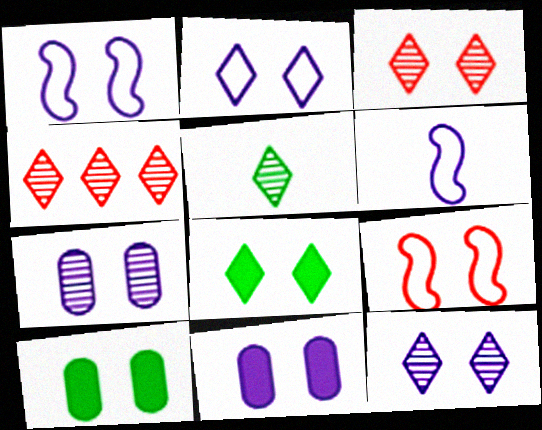[[1, 3, 10], 
[1, 11, 12], 
[2, 3, 8], 
[4, 5, 12], 
[4, 6, 10], 
[7, 8, 9], 
[9, 10, 12]]